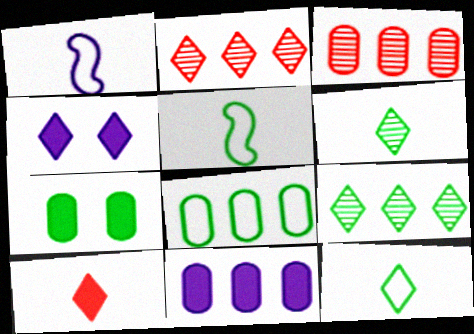[[1, 2, 7], 
[2, 4, 12], 
[3, 4, 5], 
[3, 8, 11], 
[5, 7, 9]]